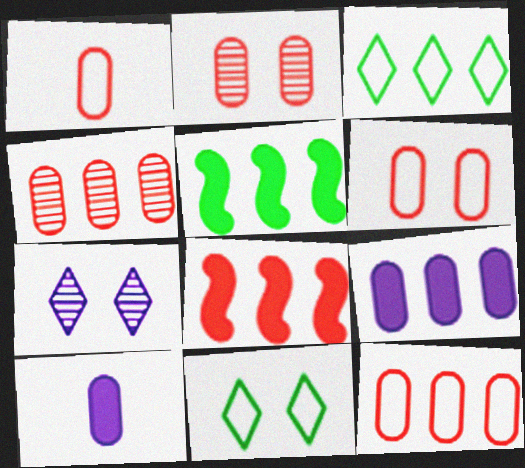[[1, 5, 7], 
[1, 6, 12]]